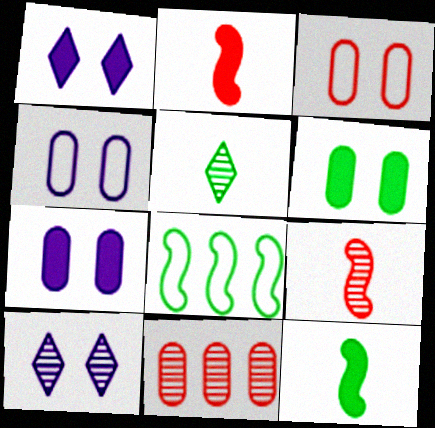[[5, 6, 8]]